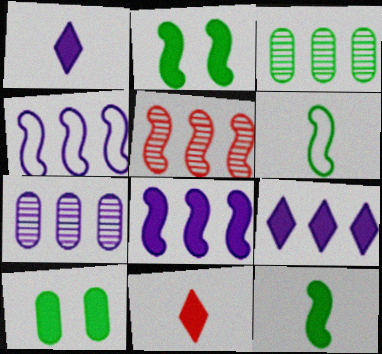[[4, 7, 9], 
[8, 10, 11]]